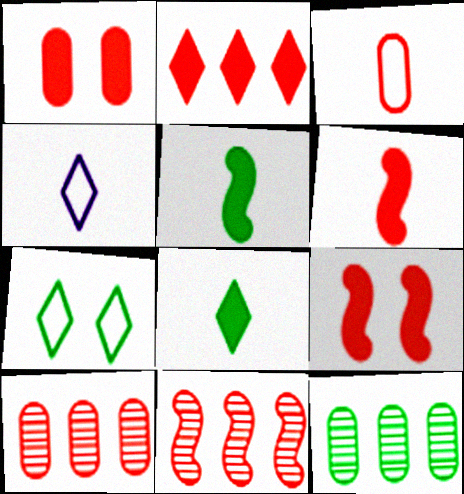[[1, 2, 6], 
[1, 3, 10], 
[4, 9, 12], 
[5, 7, 12]]